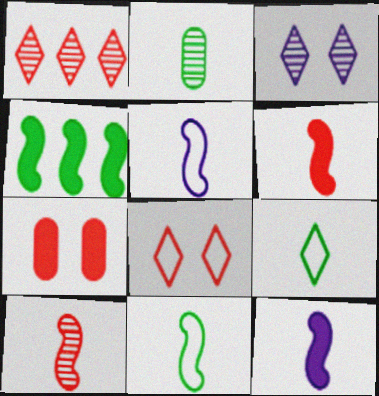[[10, 11, 12]]